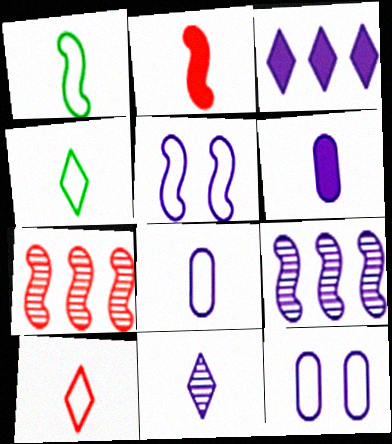[[1, 8, 10]]